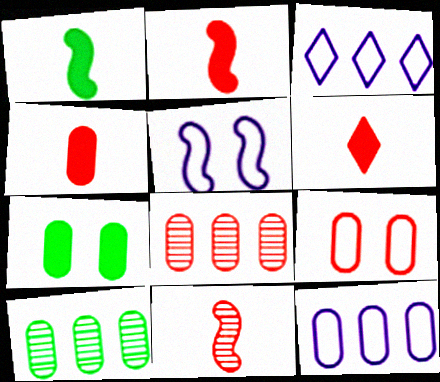[[2, 4, 6], 
[3, 7, 11], 
[4, 8, 9], 
[5, 6, 10]]